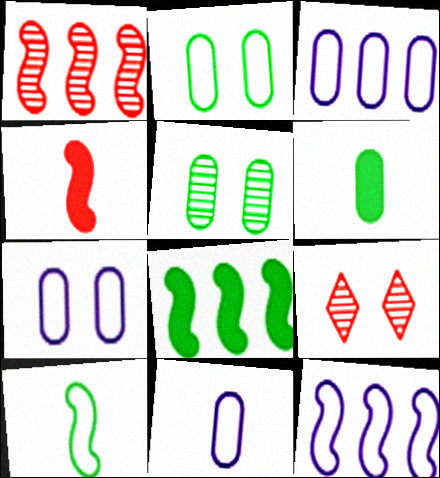[[1, 8, 12], 
[3, 7, 11], 
[6, 9, 12], 
[8, 9, 11]]